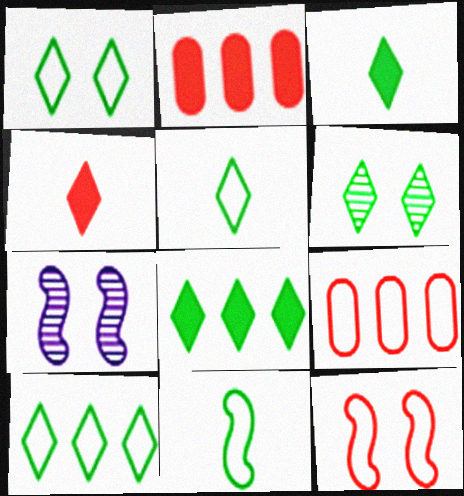[[1, 5, 10], 
[2, 5, 7], 
[3, 6, 10], 
[3, 7, 9], 
[5, 6, 8]]